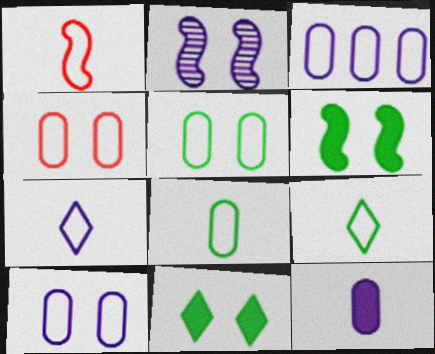[[1, 7, 8], 
[2, 4, 11], 
[3, 4, 8], 
[4, 5, 10]]